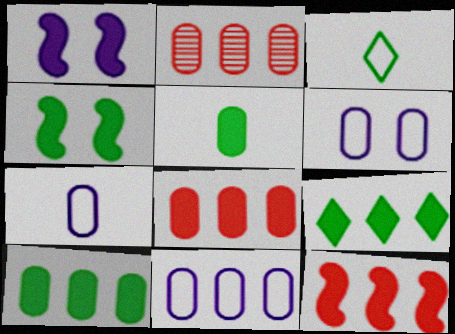[[1, 2, 3], 
[2, 5, 6], 
[2, 10, 11], 
[4, 5, 9], 
[6, 7, 11]]